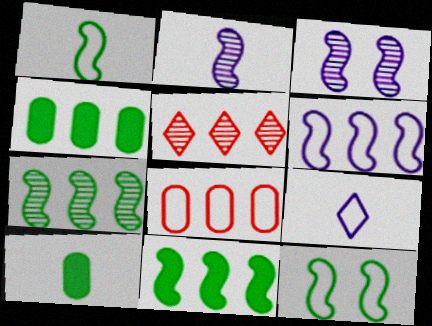[[4, 5, 6], 
[8, 9, 12]]